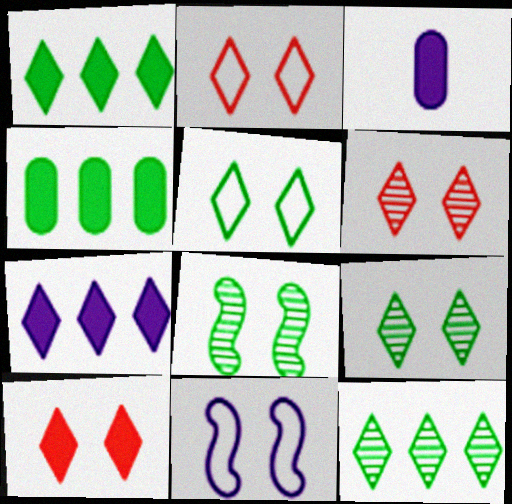[[2, 6, 10]]